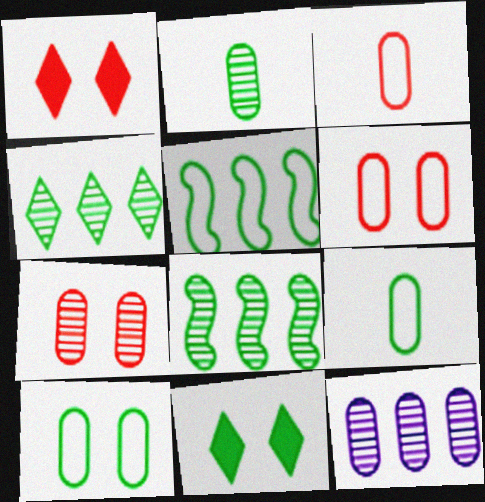[[2, 5, 11], 
[2, 7, 12], 
[8, 9, 11]]